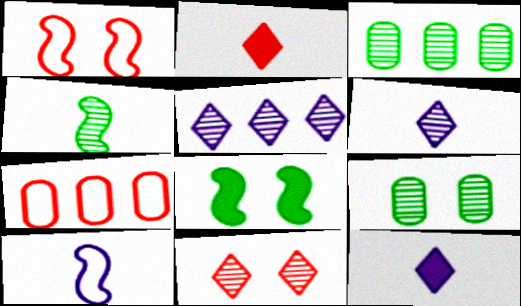[[1, 3, 12], 
[6, 7, 8]]